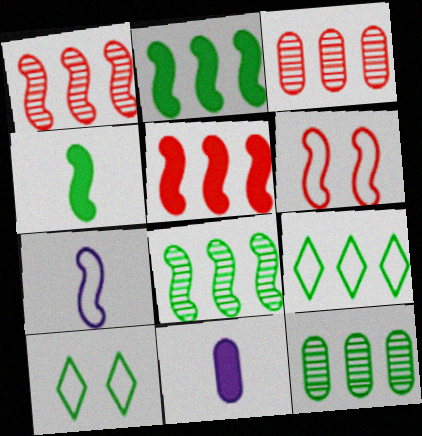[[1, 10, 11], 
[2, 9, 12], 
[4, 10, 12]]